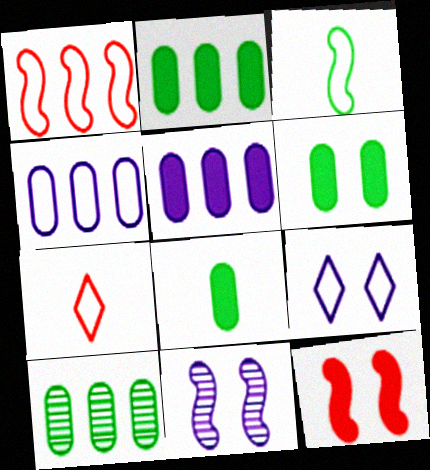[[2, 6, 8], 
[2, 7, 11]]